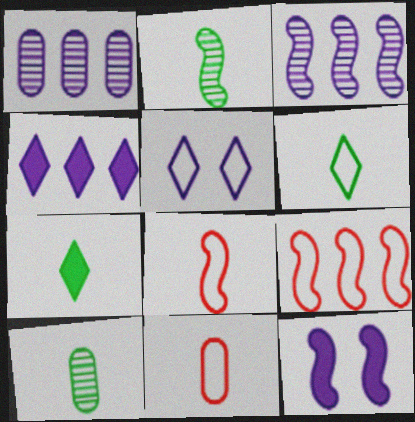[[2, 9, 12]]